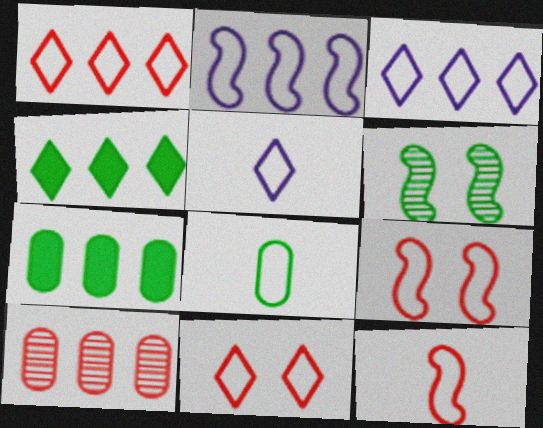[[2, 4, 10], 
[2, 8, 11], 
[3, 8, 9], 
[4, 6, 8], 
[5, 8, 12]]